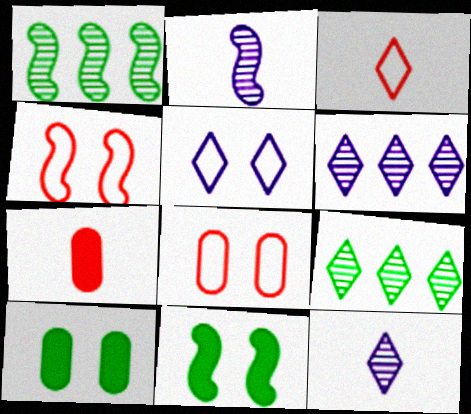[[1, 5, 7]]